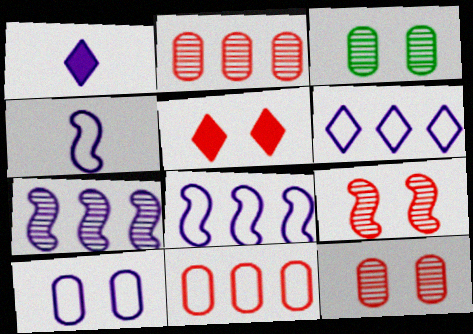[[1, 7, 10], 
[4, 6, 10]]